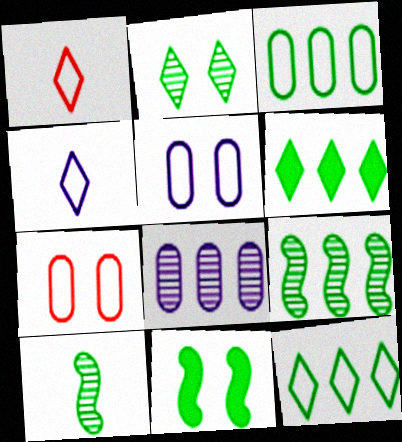[[1, 8, 11], 
[3, 6, 9]]